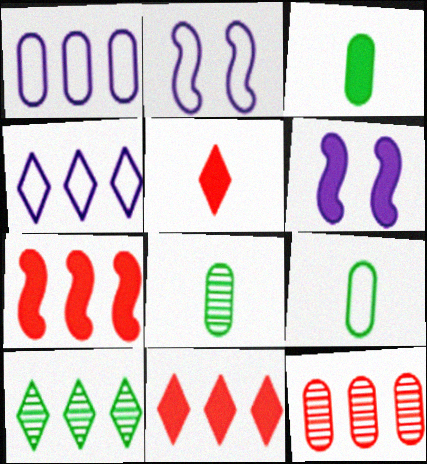[[1, 7, 10], 
[2, 8, 11], 
[3, 6, 11], 
[3, 8, 9], 
[4, 10, 11]]